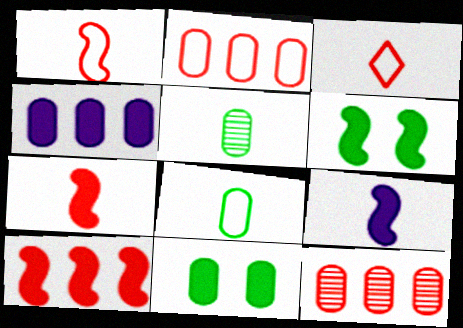[[3, 5, 9], 
[6, 9, 10]]